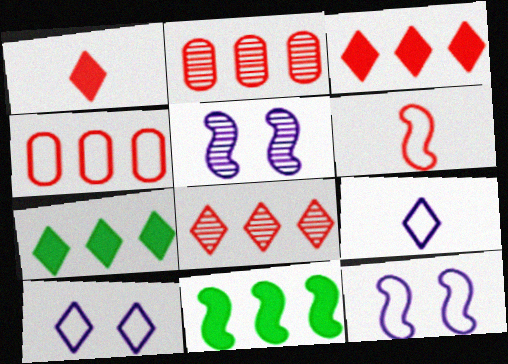[[5, 6, 11]]